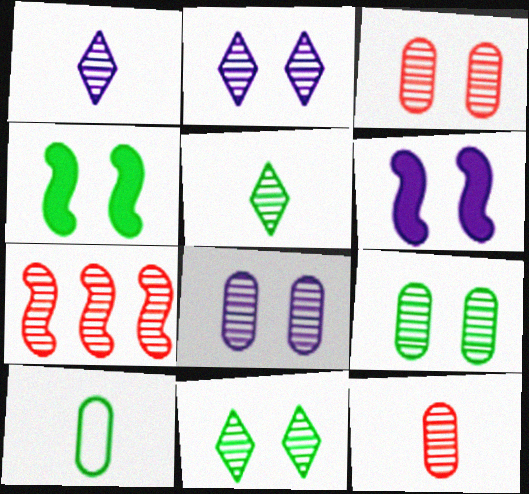[[1, 7, 9], 
[3, 8, 9], 
[5, 7, 8]]